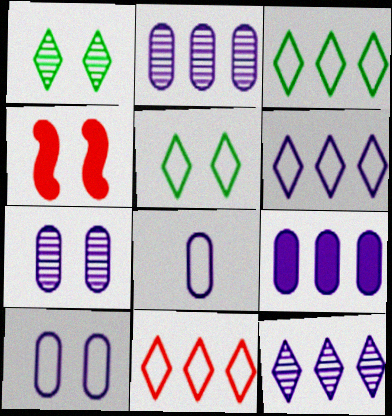[[1, 4, 10], 
[3, 6, 11], 
[4, 5, 7], 
[7, 8, 9]]